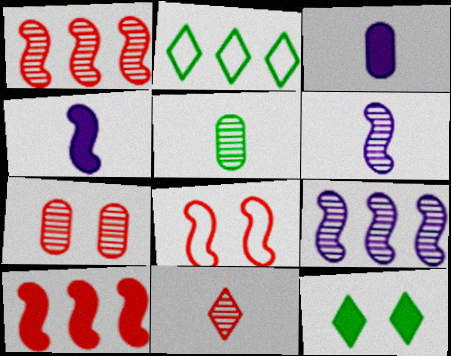[[1, 7, 11], 
[2, 4, 7], 
[3, 10, 12], 
[5, 6, 11]]